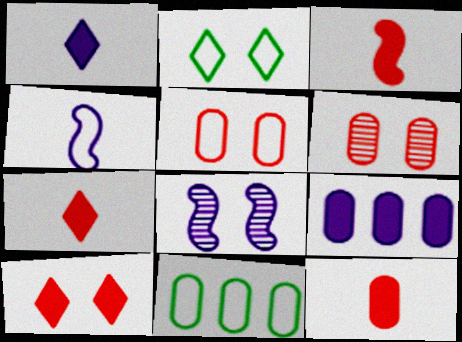[[3, 7, 12], 
[7, 8, 11]]